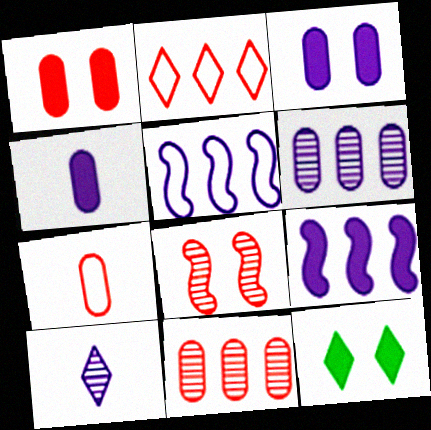[[1, 7, 11], 
[2, 10, 12], 
[3, 5, 10]]